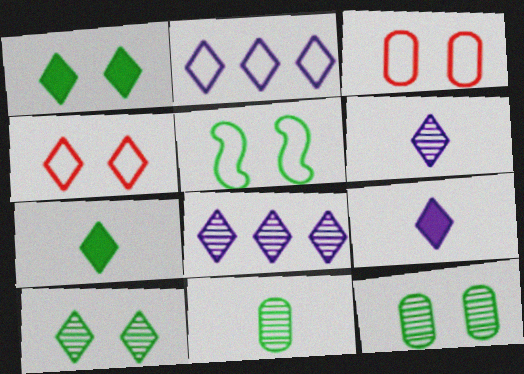[[1, 5, 12], 
[4, 7, 8]]